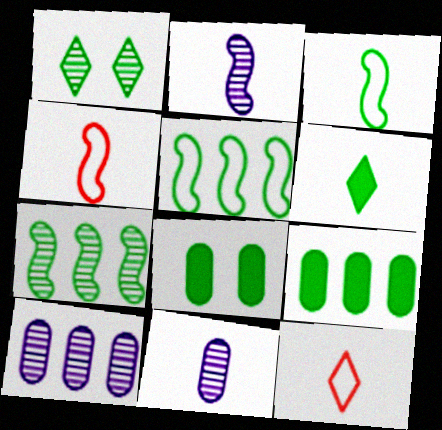[[1, 3, 9], 
[4, 6, 11]]